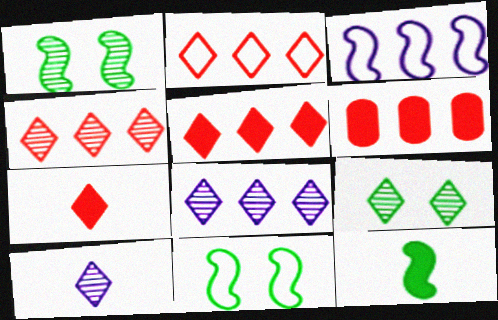[[2, 4, 5], 
[4, 9, 10], 
[6, 10, 11]]